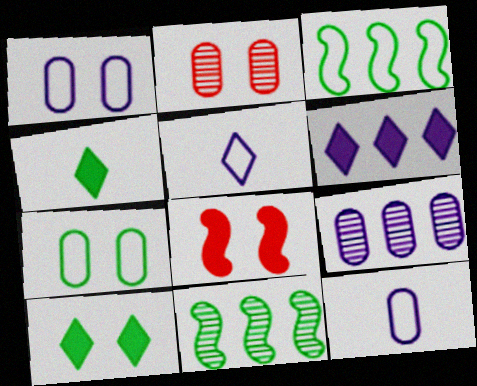[[4, 7, 11]]